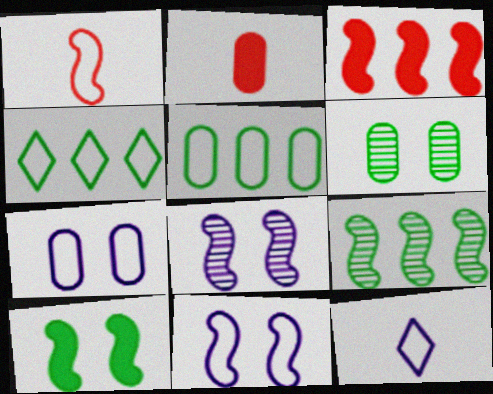[[1, 4, 7], 
[2, 4, 8], 
[3, 6, 12]]